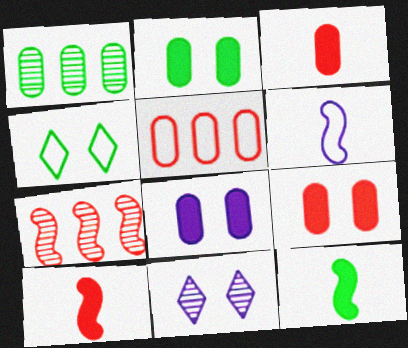[[1, 4, 12], 
[2, 8, 9], 
[4, 5, 6], 
[5, 11, 12]]